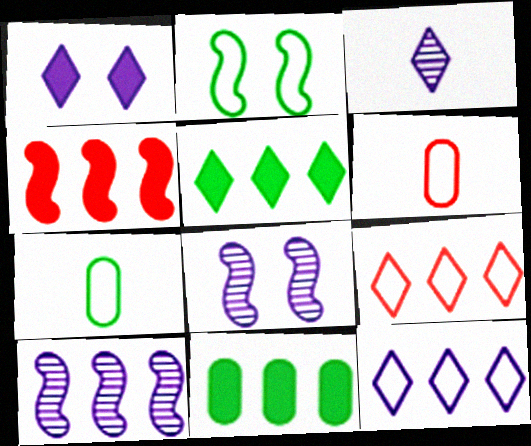[[1, 3, 12], 
[2, 6, 12], 
[5, 6, 8], 
[9, 10, 11]]